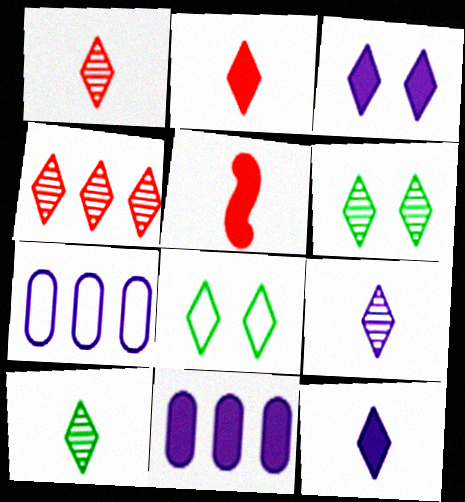[[1, 9, 10], 
[4, 6, 9], 
[4, 8, 12], 
[5, 6, 7]]